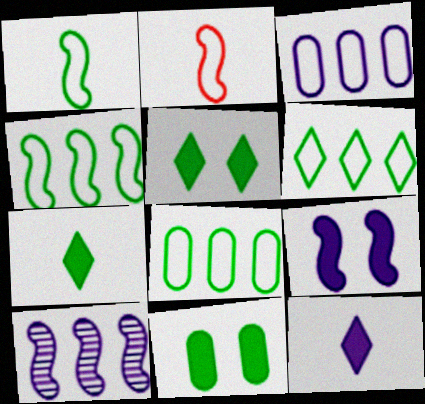[[4, 6, 8]]